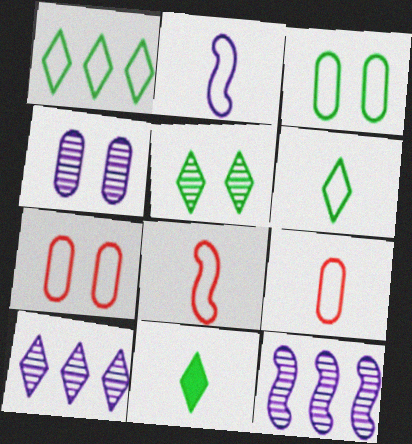[[1, 2, 7], 
[1, 5, 11], 
[2, 6, 9], 
[7, 11, 12]]